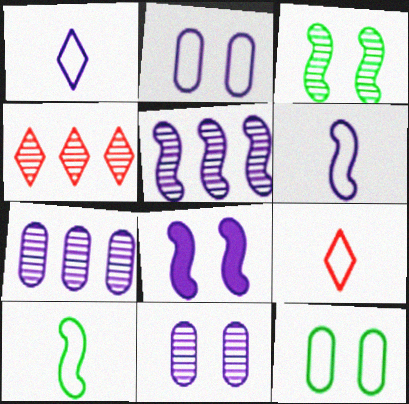[[1, 7, 8], 
[5, 6, 8]]